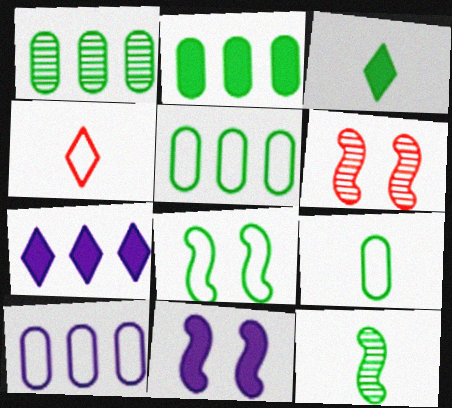[[1, 2, 5], 
[1, 3, 8], 
[1, 4, 11], 
[3, 6, 10], 
[3, 9, 12], 
[4, 8, 10], 
[6, 7, 9], 
[6, 8, 11]]